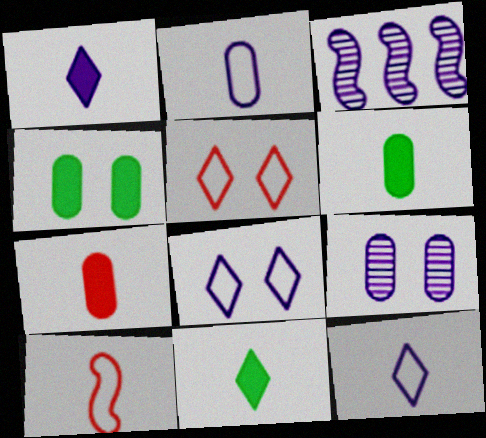[[3, 5, 6]]